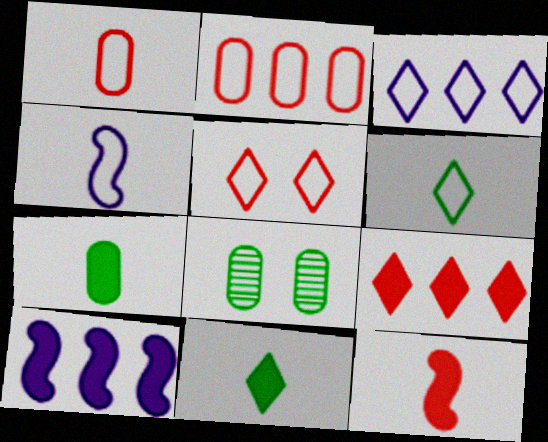[[1, 4, 6], 
[3, 5, 6], 
[3, 8, 12], 
[4, 8, 9]]